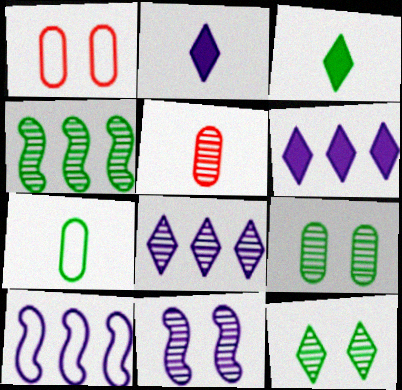[[1, 2, 4]]